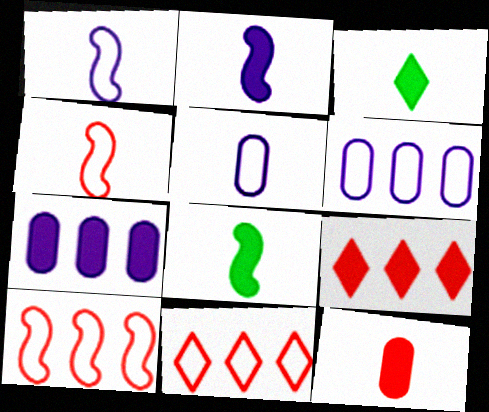[[2, 3, 12]]